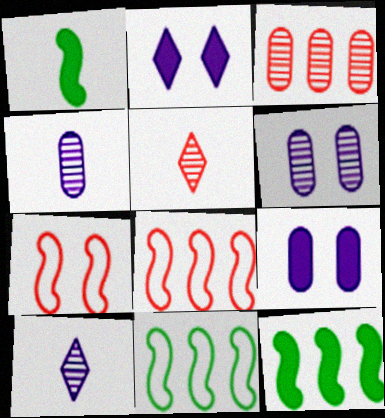[[5, 9, 11]]